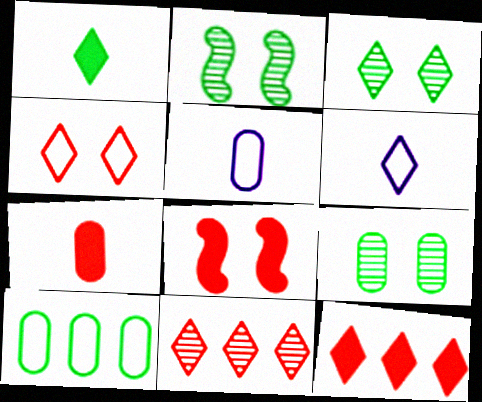[[1, 2, 10], 
[2, 3, 9], 
[2, 5, 12], 
[3, 6, 12], 
[7, 8, 12]]